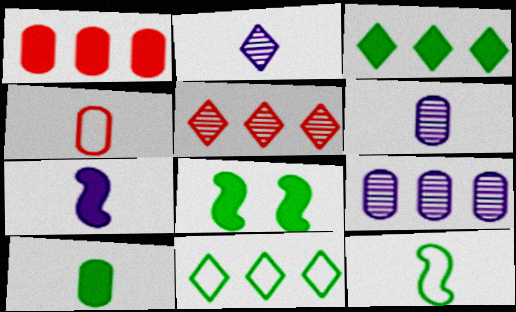[[3, 8, 10], 
[4, 6, 10]]